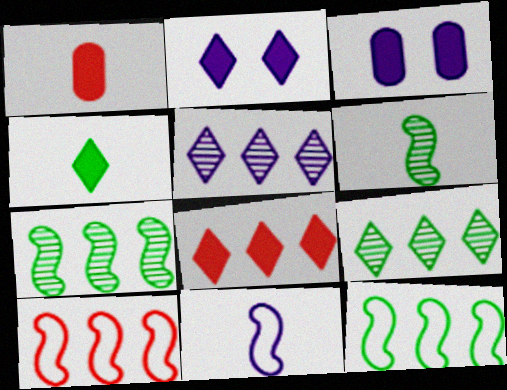[[2, 4, 8], 
[3, 5, 11]]